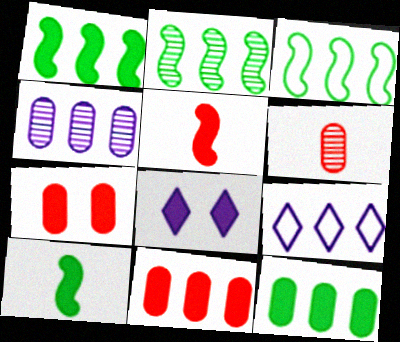[[1, 2, 3], 
[2, 9, 11], 
[3, 6, 8], 
[5, 8, 12], 
[8, 10, 11]]